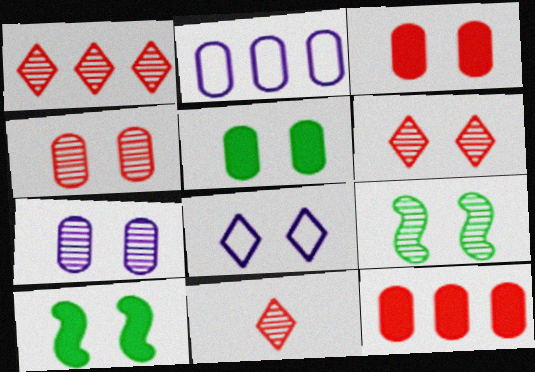[[1, 6, 11], 
[2, 10, 11], 
[3, 8, 9], 
[4, 8, 10], 
[6, 7, 9]]